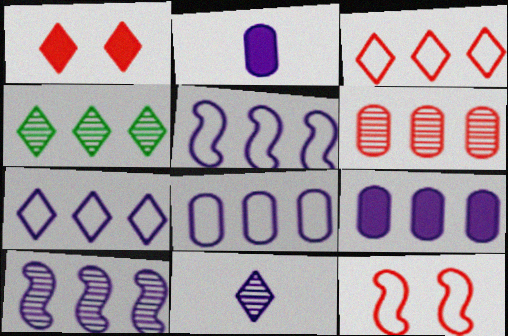[[2, 4, 12], 
[4, 6, 10], 
[5, 7, 8], 
[7, 9, 10]]